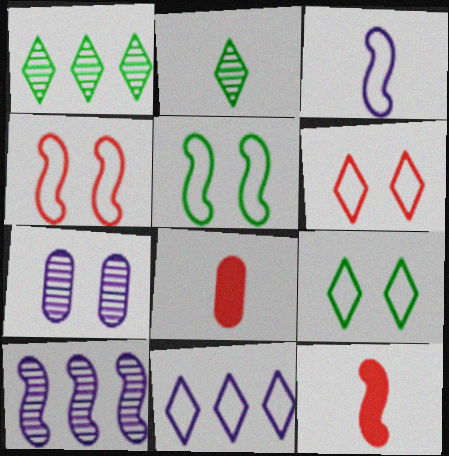[[2, 3, 8], 
[5, 10, 12], 
[8, 9, 10]]